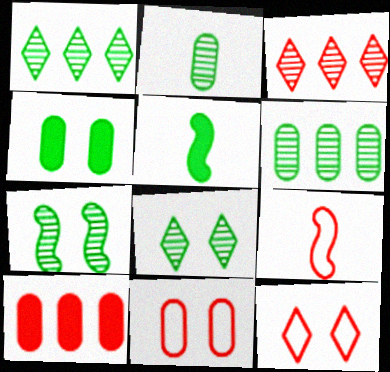[[1, 2, 7]]